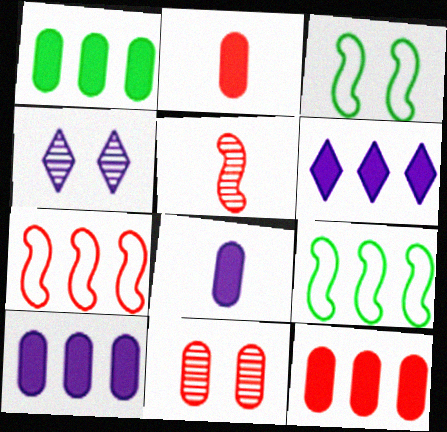[[1, 10, 12], 
[2, 4, 9]]